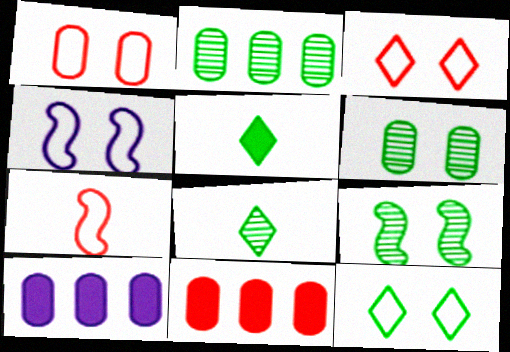[[1, 4, 12], 
[2, 8, 9], 
[4, 8, 11]]